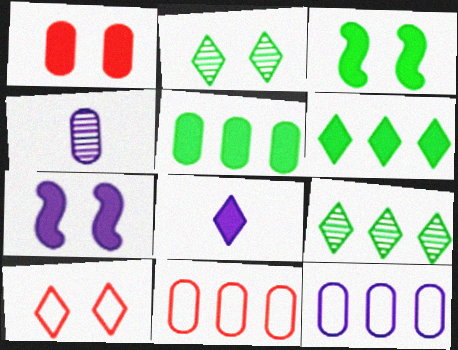[[8, 9, 10]]